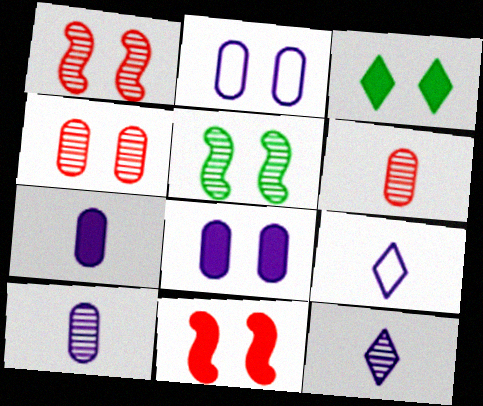[[1, 2, 3], 
[3, 8, 11]]